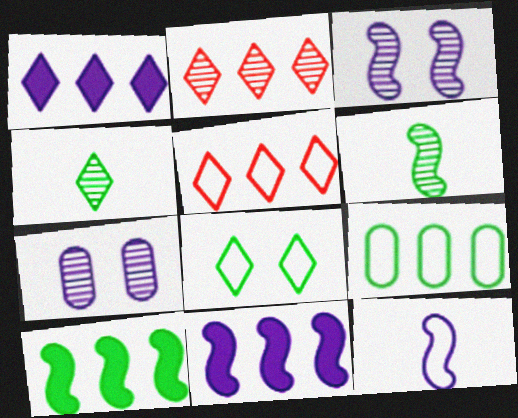[[1, 7, 12], 
[2, 6, 7], 
[2, 9, 11], 
[3, 11, 12]]